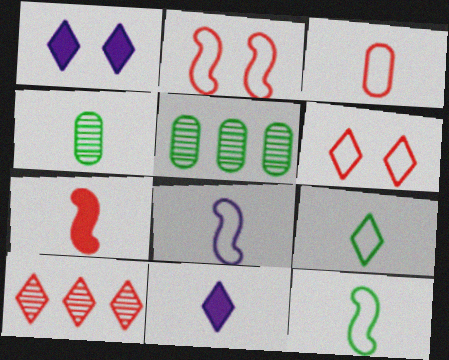[[1, 9, 10], 
[2, 5, 11], 
[3, 8, 9]]